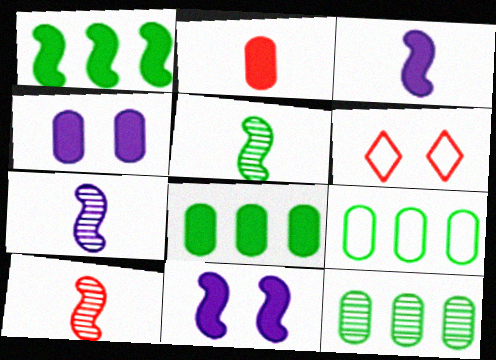[[2, 4, 8], 
[3, 6, 12], 
[5, 7, 10], 
[6, 7, 8], 
[8, 9, 12]]